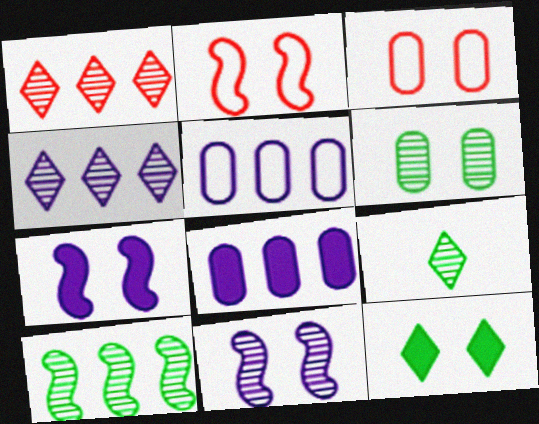[[2, 8, 9], 
[3, 11, 12], 
[6, 9, 10]]